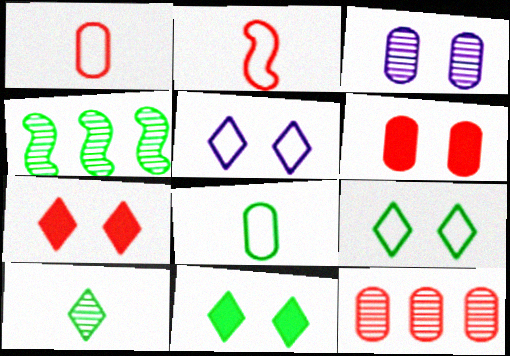[[1, 6, 12], 
[2, 7, 12], 
[4, 8, 11]]